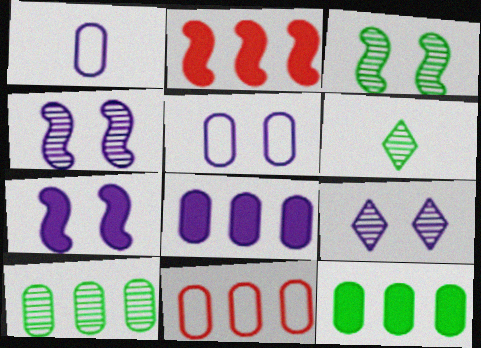[[2, 5, 6], 
[3, 6, 10], 
[5, 7, 9], 
[6, 7, 11], 
[8, 10, 11]]